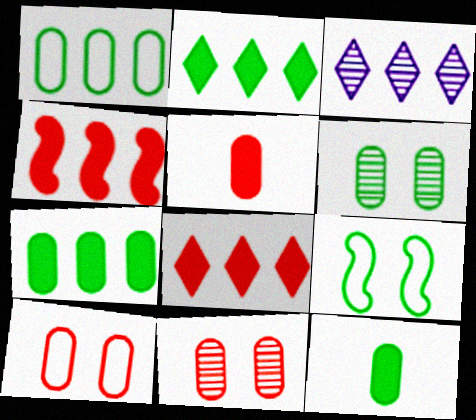[[1, 3, 4], 
[1, 6, 12], 
[3, 5, 9]]